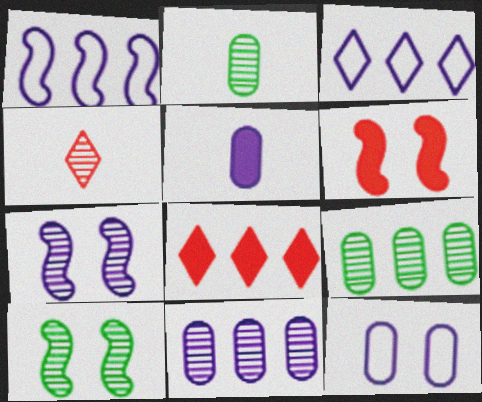[[1, 8, 9], 
[2, 3, 6], 
[3, 5, 7], 
[4, 7, 9], 
[4, 10, 11], 
[5, 11, 12]]